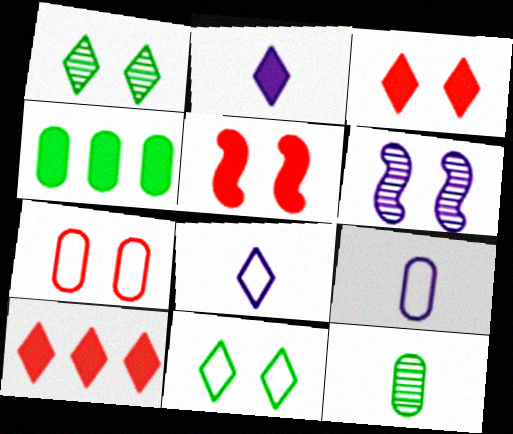[[1, 8, 10], 
[2, 4, 5]]